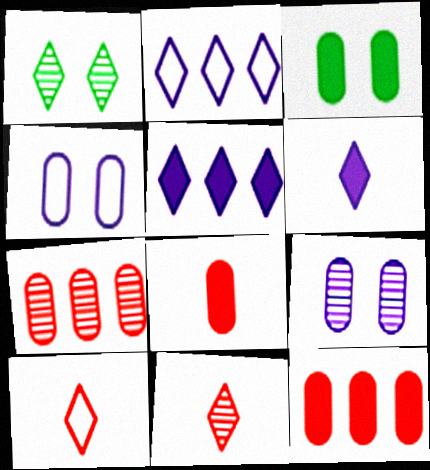[[1, 5, 10]]